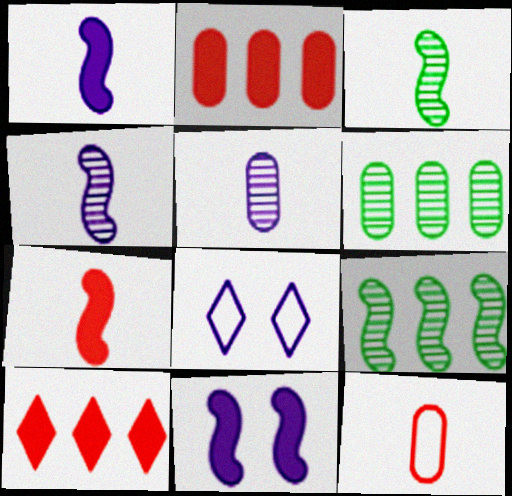[[2, 3, 8], 
[6, 7, 8]]